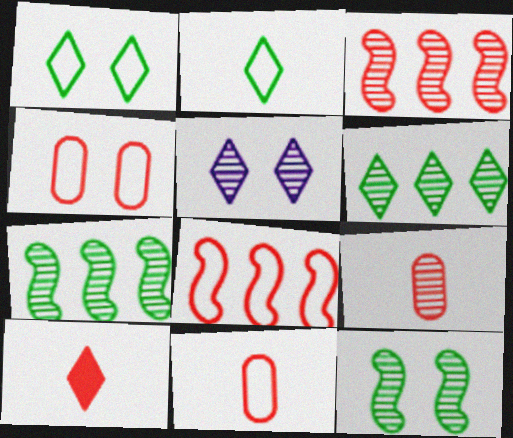[[3, 4, 10], 
[5, 7, 9]]